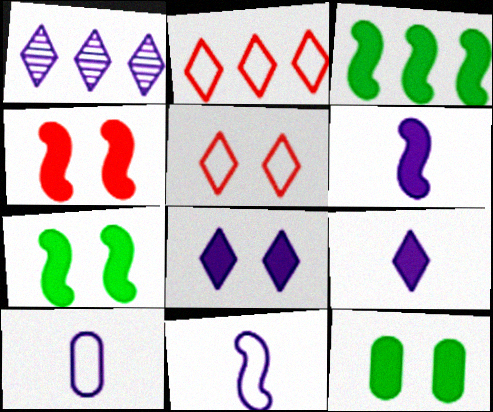[[3, 4, 6], 
[4, 8, 12]]